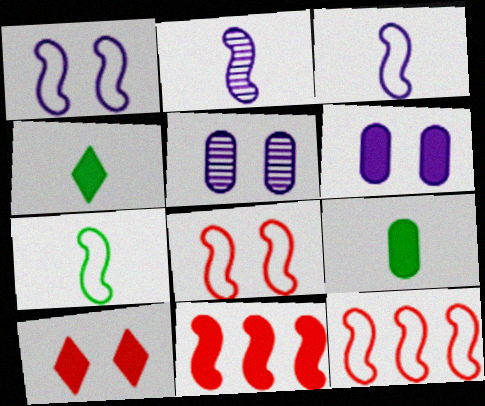[[1, 7, 12], 
[4, 5, 12], 
[4, 6, 11]]